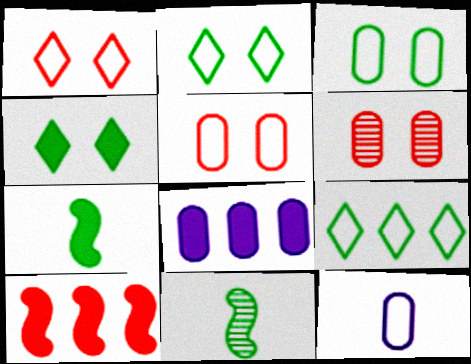[[1, 8, 11]]